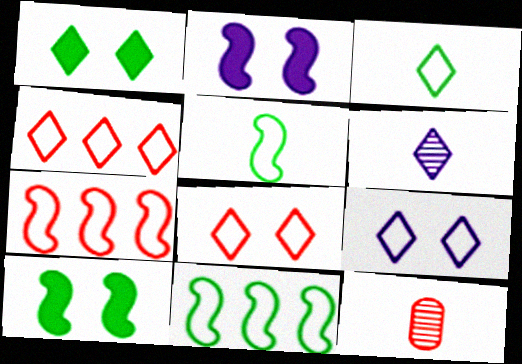[[1, 4, 6], 
[3, 4, 9]]